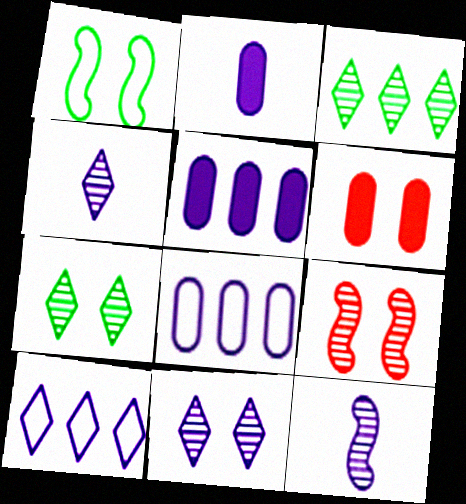[[1, 6, 11]]